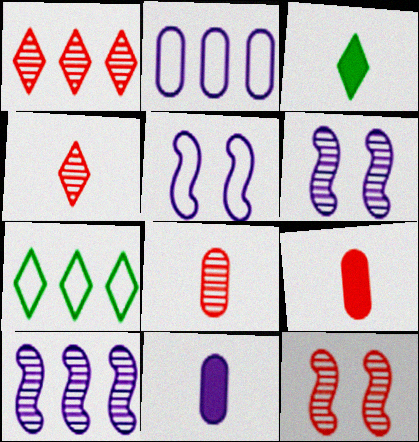[[1, 8, 12], 
[2, 3, 12], 
[6, 7, 9], 
[7, 11, 12]]